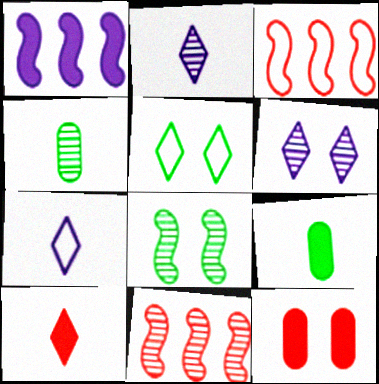[[3, 6, 9], 
[4, 6, 11]]